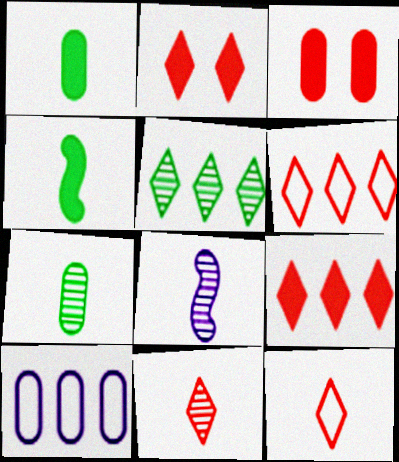[[1, 8, 12], 
[2, 6, 11], 
[3, 7, 10], 
[7, 8, 11]]